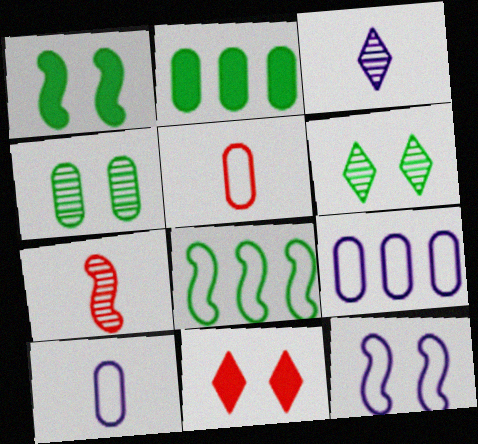[[4, 11, 12]]